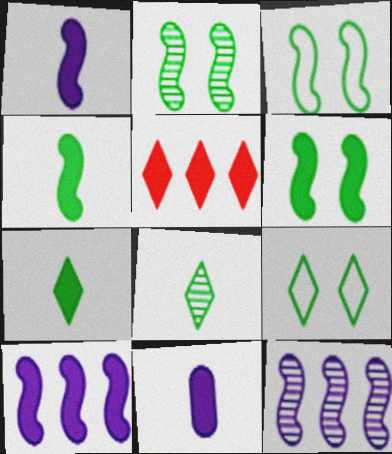[[2, 3, 6], 
[5, 6, 11]]